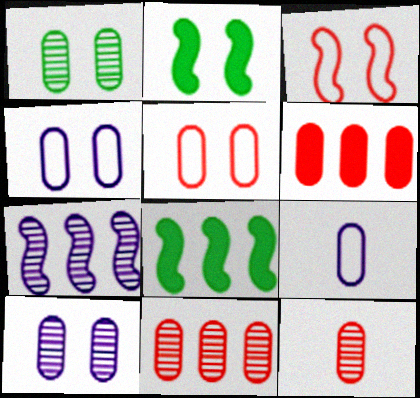[[1, 6, 9], 
[5, 6, 12]]